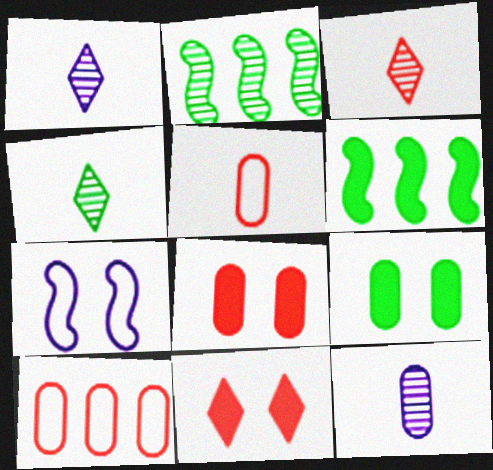[[1, 3, 4], 
[9, 10, 12]]